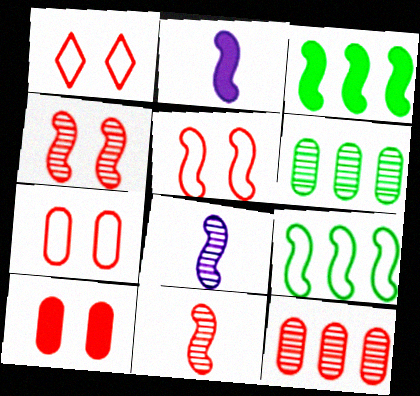[[1, 2, 6], 
[1, 4, 10], 
[1, 5, 7], 
[2, 4, 9], 
[3, 5, 8]]